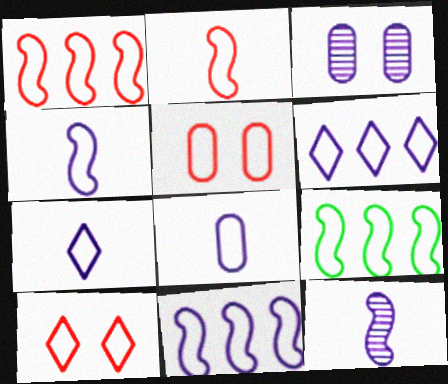[[1, 9, 11], 
[4, 7, 8], 
[5, 7, 9], 
[8, 9, 10]]